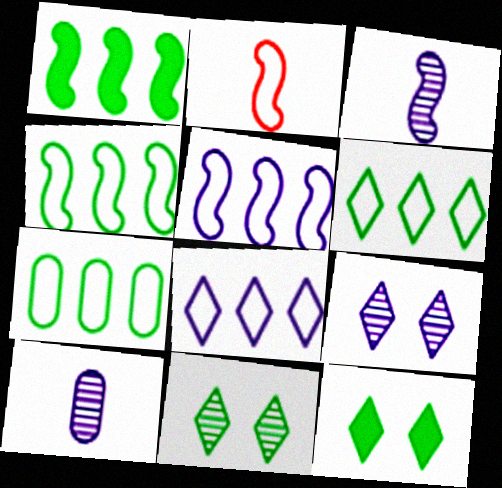[[4, 6, 7]]